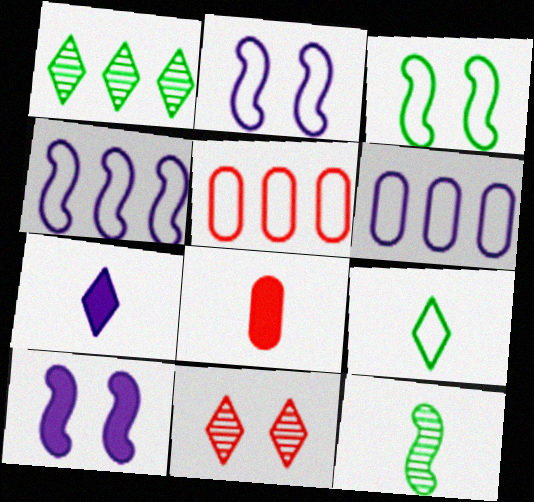[[1, 2, 8], 
[2, 5, 9]]